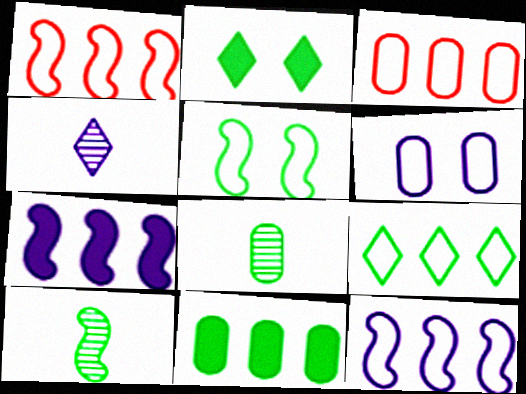[[3, 9, 12], 
[4, 6, 7]]